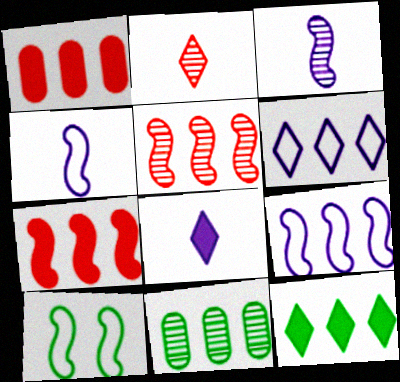[[3, 7, 10], 
[6, 7, 11]]